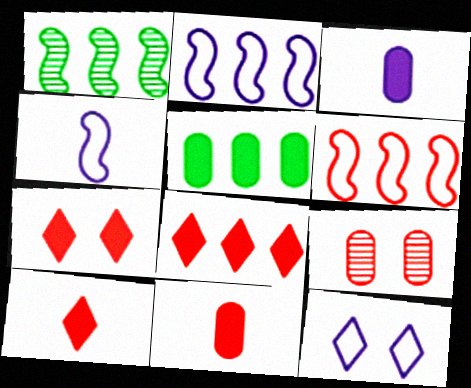[[1, 11, 12], 
[6, 9, 10], 
[7, 8, 10]]